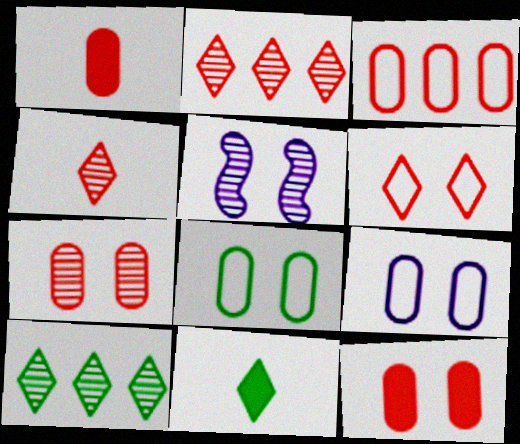[[1, 3, 7], 
[3, 5, 11]]